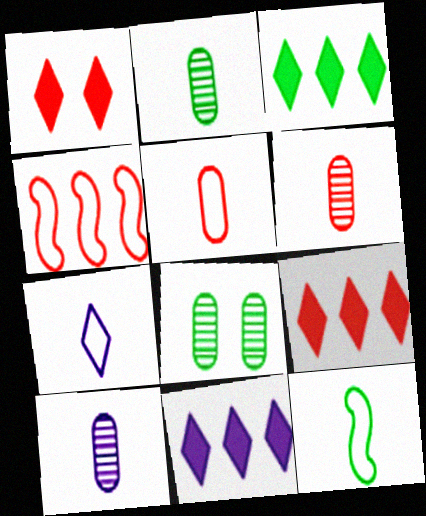[[1, 4, 6], 
[2, 6, 10], 
[3, 8, 12], 
[3, 9, 11], 
[5, 7, 12]]